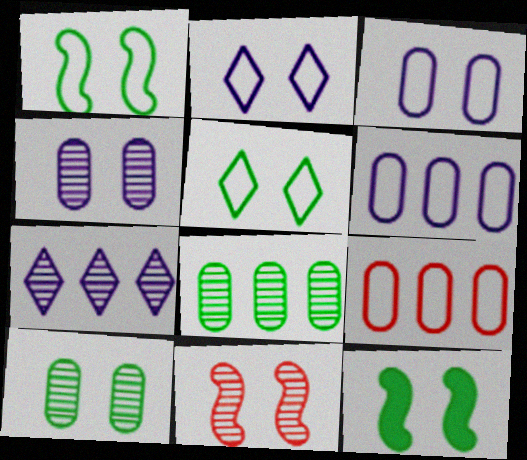[[5, 10, 12]]